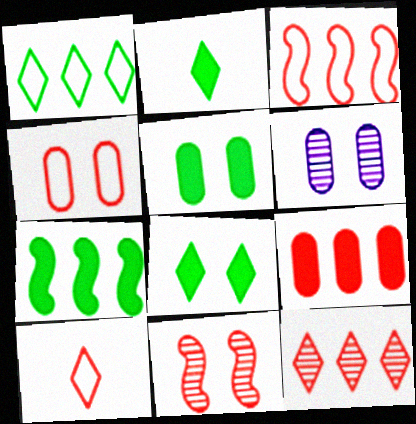[[2, 3, 6], 
[2, 5, 7], 
[3, 4, 10], 
[3, 9, 12], 
[4, 5, 6], 
[6, 7, 10], 
[9, 10, 11]]